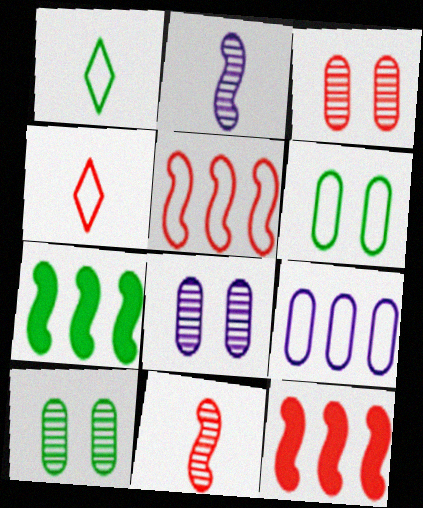[[1, 7, 10], 
[1, 8, 12], 
[3, 4, 12], 
[3, 8, 10], 
[4, 7, 8]]